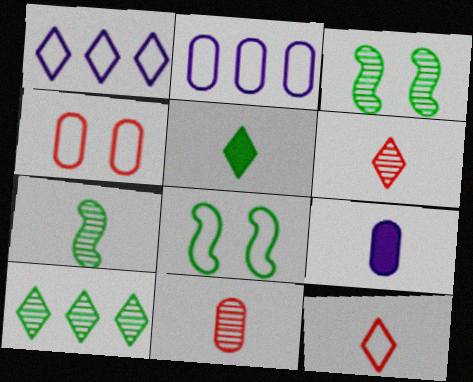[[2, 8, 12], 
[7, 9, 12]]